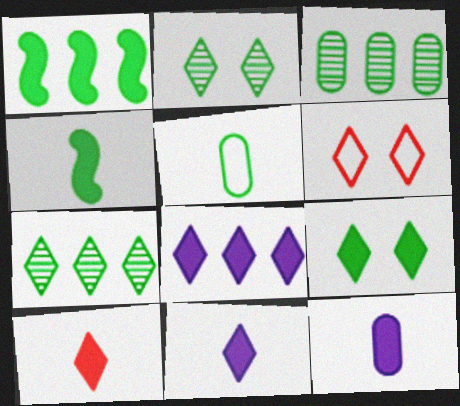[[1, 2, 5], 
[4, 10, 12], 
[6, 7, 11], 
[8, 9, 10]]